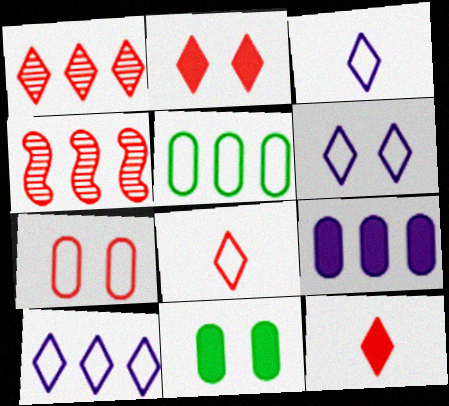[[1, 2, 8], 
[3, 4, 11], 
[3, 6, 10], 
[4, 7, 12]]